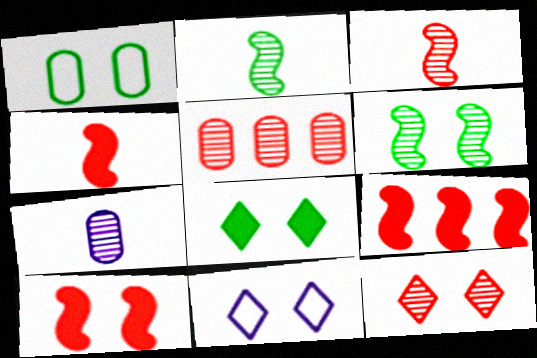[[1, 6, 8], 
[3, 5, 12], 
[4, 9, 10], 
[8, 11, 12]]